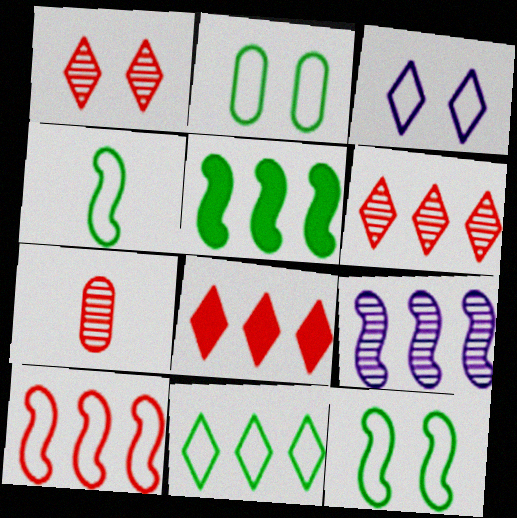[[2, 4, 11], 
[3, 5, 7], 
[5, 9, 10]]